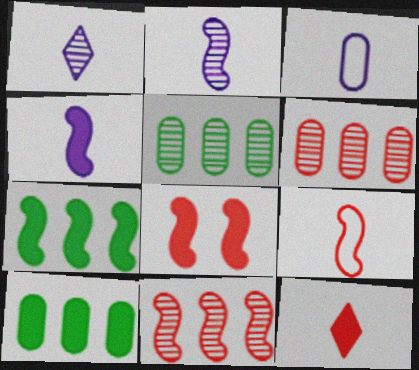[[1, 3, 4], 
[4, 7, 8], 
[8, 9, 11]]